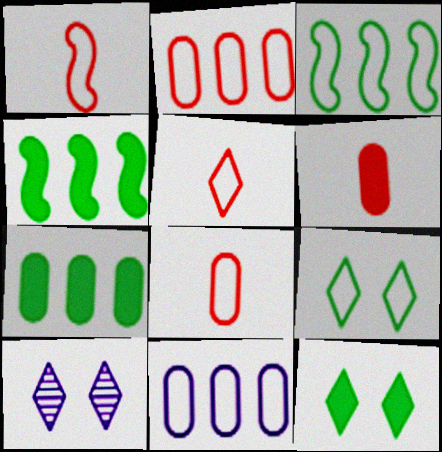[[1, 5, 8], 
[1, 7, 10], 
[1, 9, 11], 
[3, 6, 10], 
[4, 8, 10]]